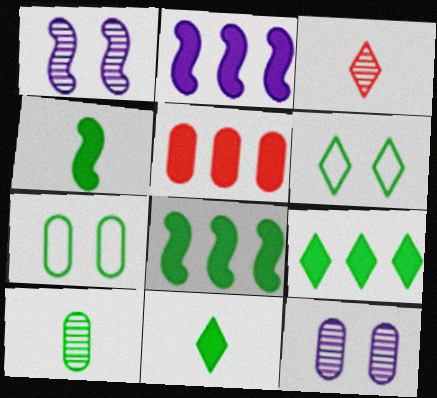[[2, 3, 7], 
[2, 5, 9], 
[6, 8, 10]]